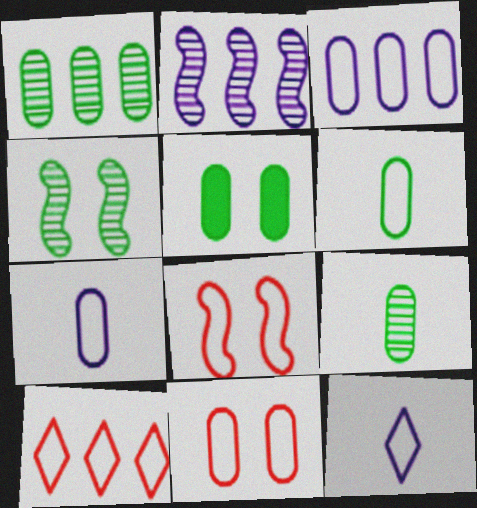[[1, 5, 6], 
[3, 6, 11]]